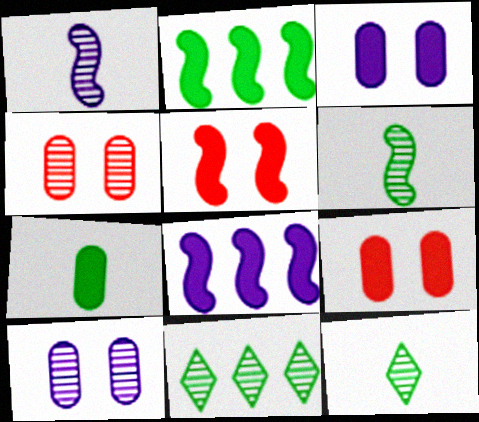[[1, 4, 11]]